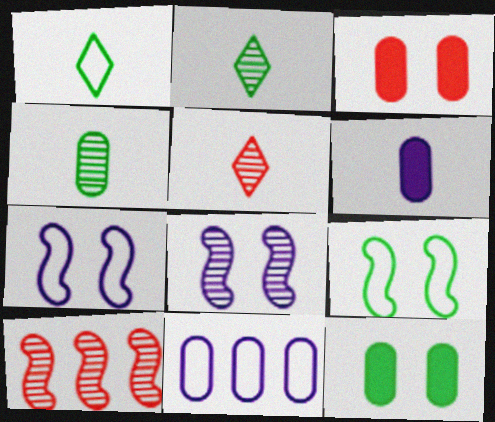[[3, 4, 11]]